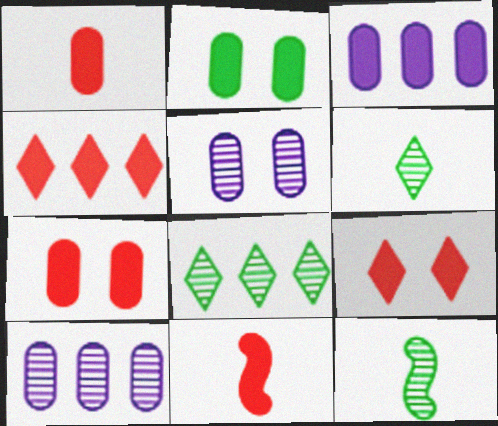[[1, 2, 3], 
[4, 7, 11]]